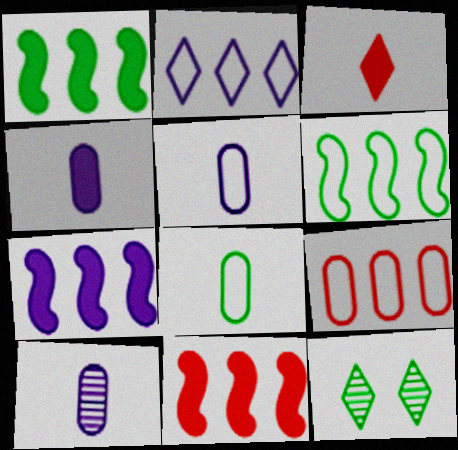[[1, 7, 11], 
[1, 8, 12], 
[2, 3, 12], 
[2, 6, 9], 
[4, 5, 10], 
[5, 11, 12]]